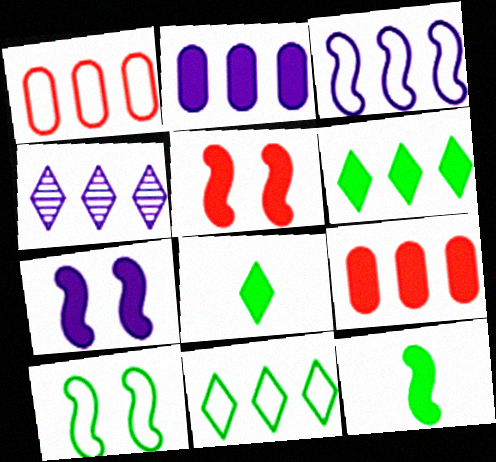[[1, 3, 11], 
[2, 3, 4], 
[2, 5, 8], 
[7, 8, 9]]